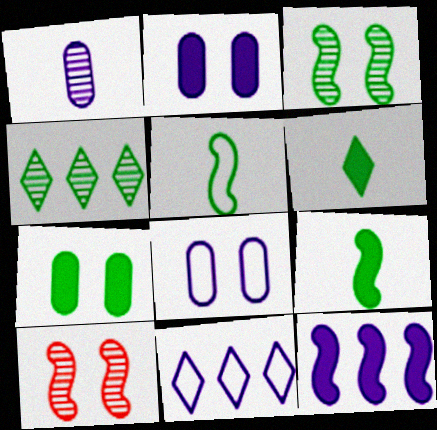[[1, 4, 10], 
[4, 5, 7], 
[5, 10, 12]]